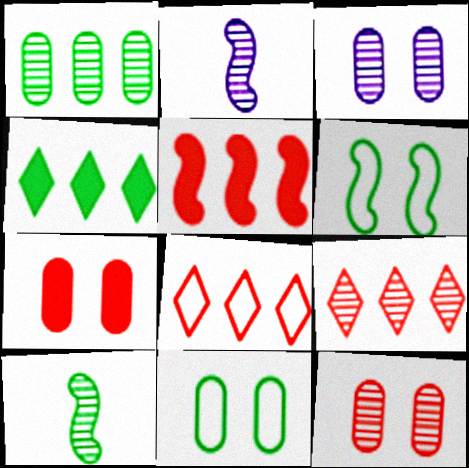[[2, 5, 6], 
[3, 7, 11], 
[3, 9, 10], 
[4, 10, 11]]